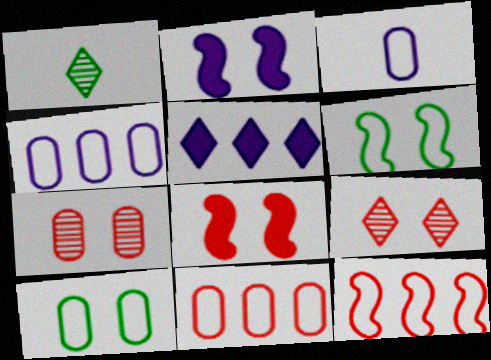[[1, 2, 11], 
[1, 4, 8], 
[2, 9, 10], 
[3, 10, 11]]